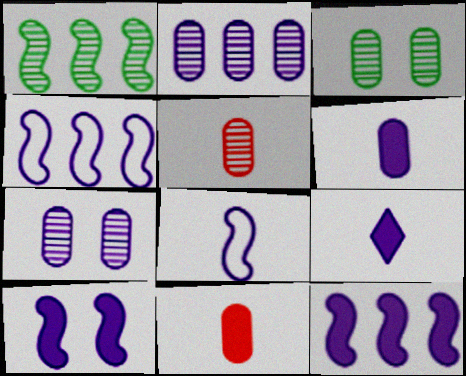[[2, 3, 5], 
[4, 7, 9]]